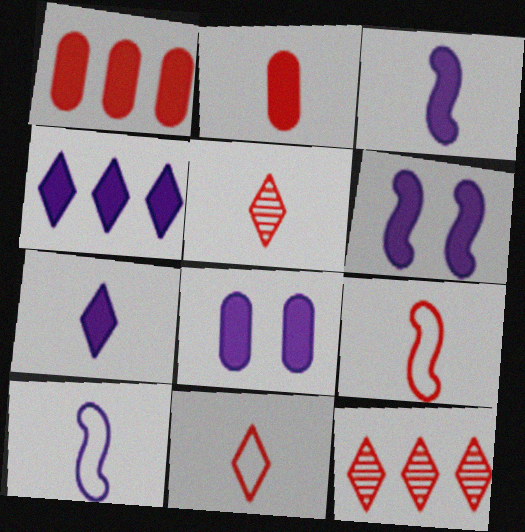[[2, 5, 9], 
[3, 4, 8]]